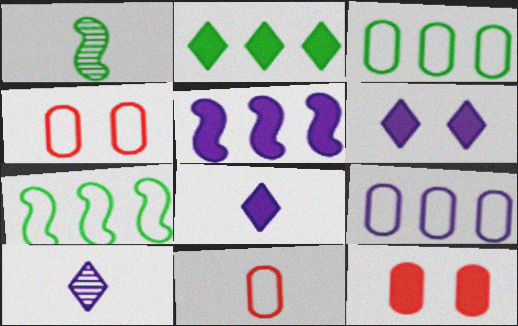[[1, 8, 11], 
[7, 10, 12]]